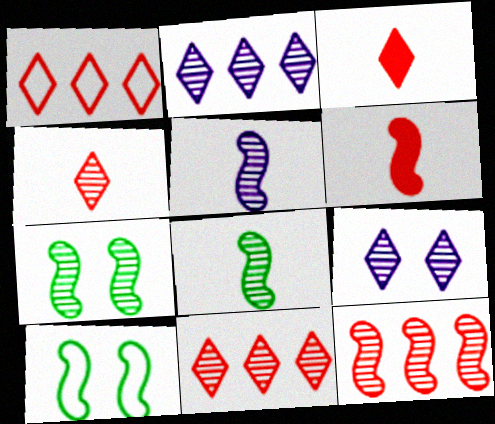[[5, 7, 12]]